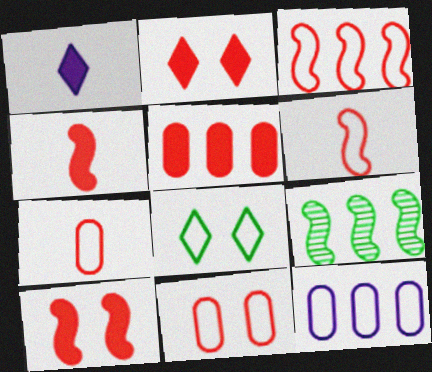[[1, 9, 11], 
[2, 4, 5], 
[6, 8, 12]]